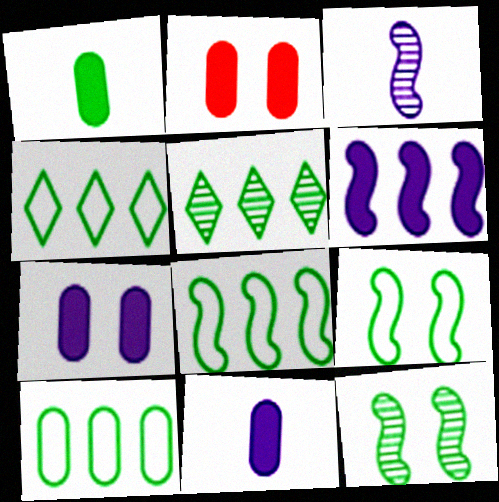[[1, 4, 12], 
[1, 5, 9], 
[2, 3, 4], 
[4, 8, 10]]